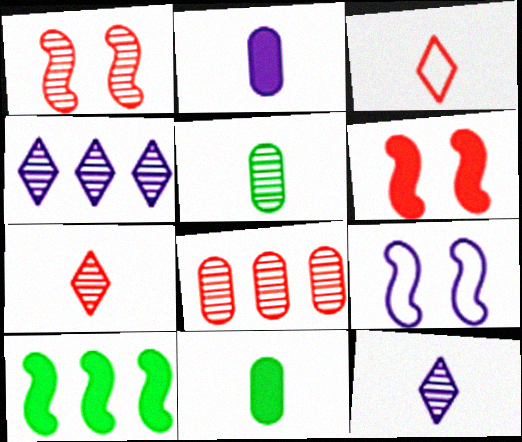[[1, 4, 5], 
[1, 7, 8], 
[2, 4, 9], 
[3, 6, 8]]